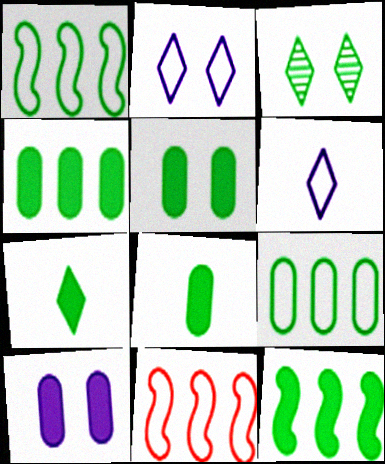[[1, 3, 8], 
[4, 5, 8], 
[5, 7, 12]]